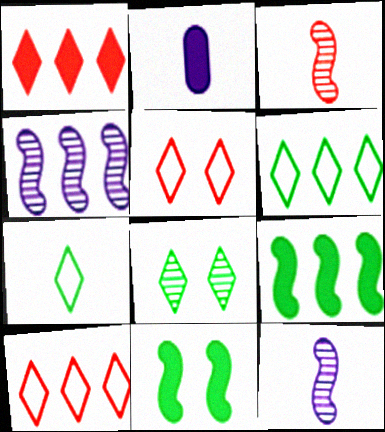[[1, 2, 11], 
[2, 3, 7]]